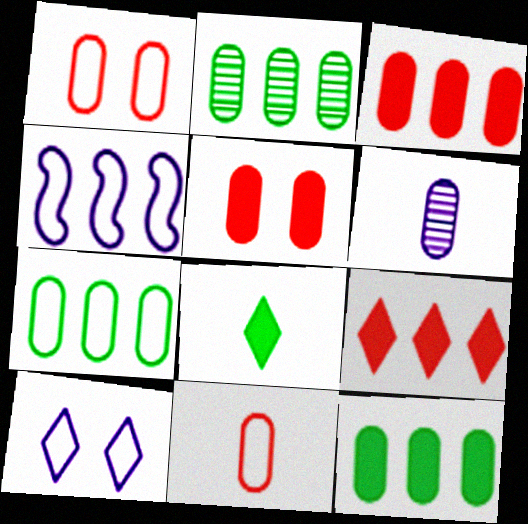[[1, 6, 12], 
[2, 4, 9], 
[2, 7, 12], 
[5, 6, 7]]